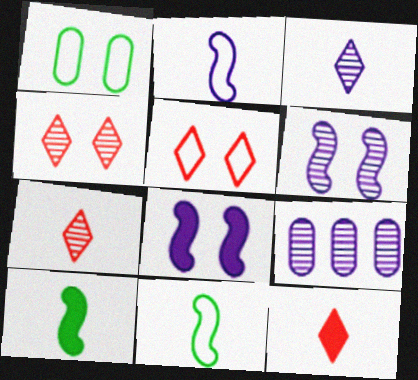[[1, 4, 8], 
[3, 6, 9], 
[5, 9, 10]]